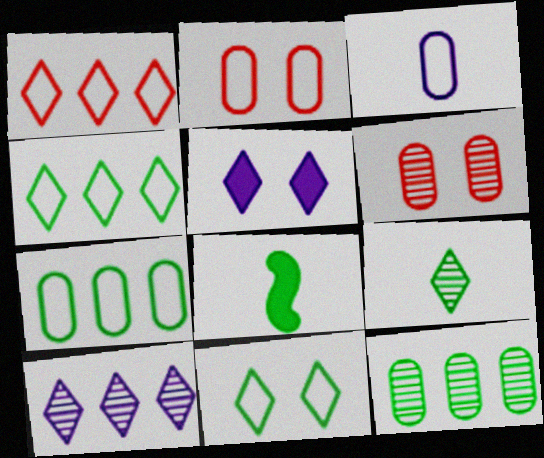[[1, 5, 9], 
[2, 3, 7], 
[2, 8, 10], 
[8, 11, 12]]